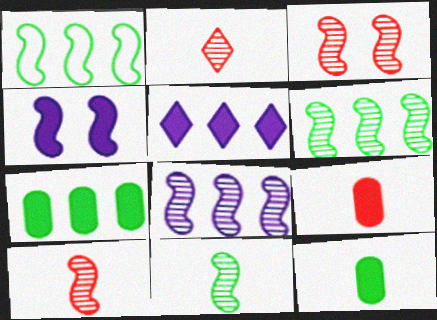[[1, 4, 10], 
[3, 8, 11]]